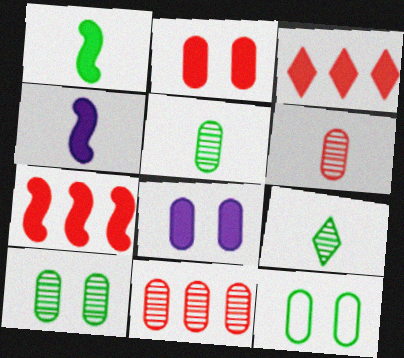[[1, 3, 8]]